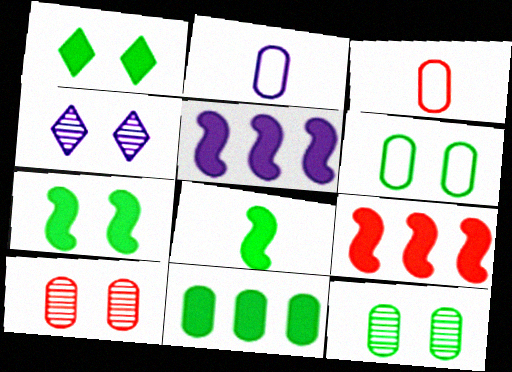[[1, 8, 11], 
[2, 4, 5], 
[2, 10, 11]]